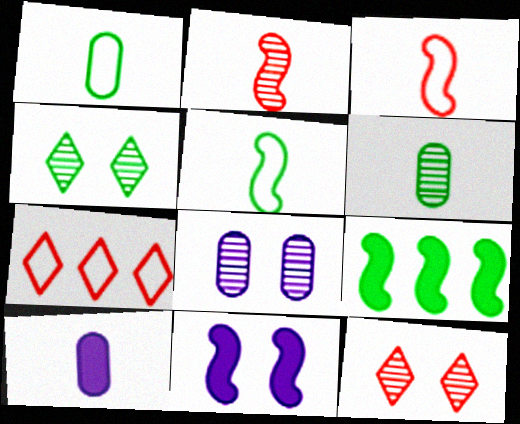[[1, 4, 9], 
[6, 7, 11]]